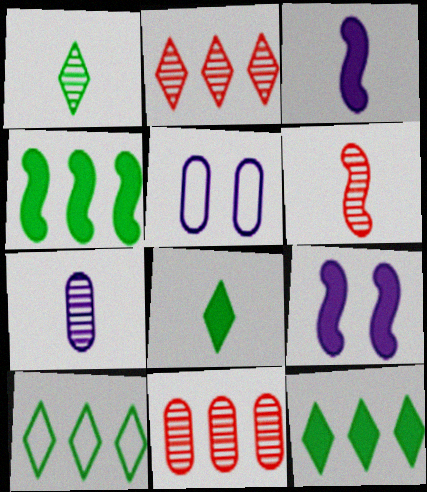[[1, 6, 7], 
[5, 6, 12]]